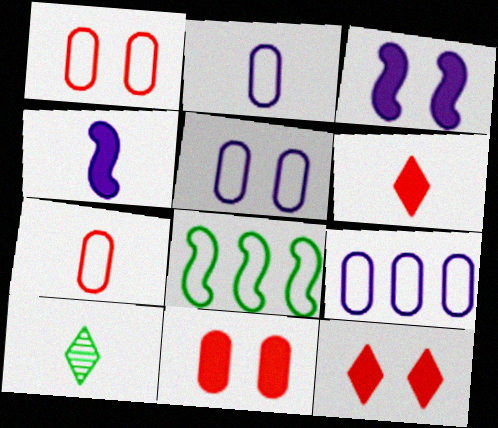[[2, 5, 9], 
[4, 7, 10]]